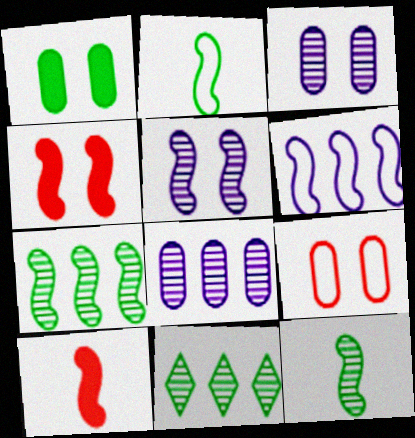[[1, 2, 11], 
[1, 3, 9], 
[4, 6, 12]]